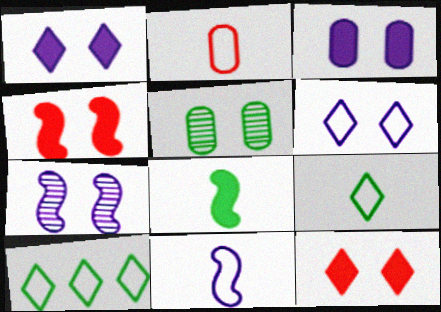[[2, 9, 11], 
[3, 6, 7], 
[4, 5, 6], 
[5, 8, 10]]